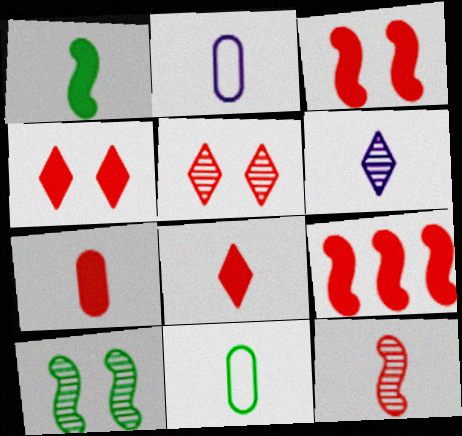[[4, 7, 9]]